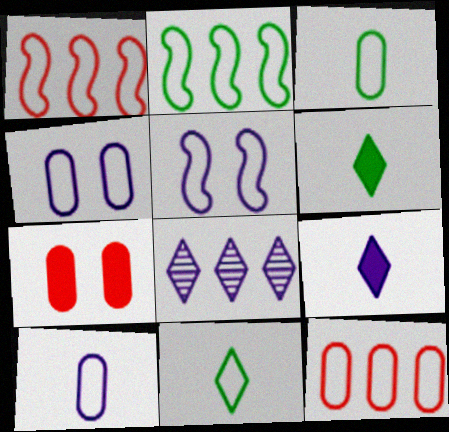[[1, 4, 11], 
[3, 4, 12], 
[5, 11, 12]]